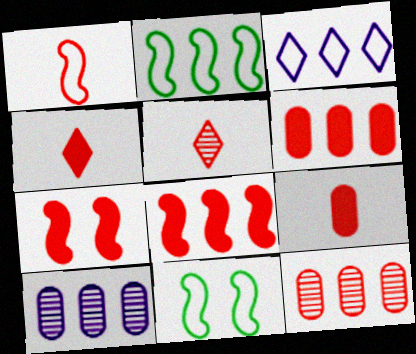[[1, 5, 9], 
[4, 6, 7], 
[4, 10, 11]]